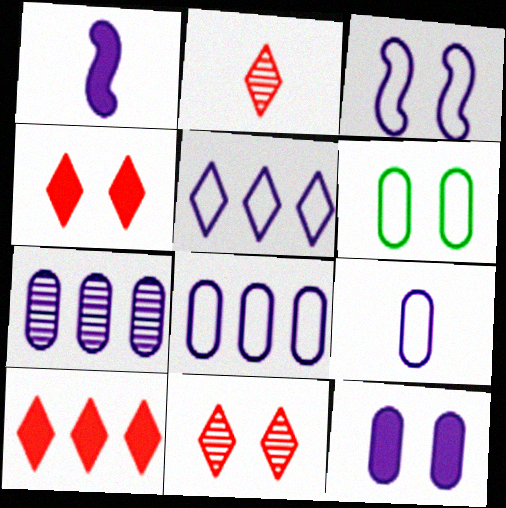[[3, 5, 9], 
[7, 9, 12]]